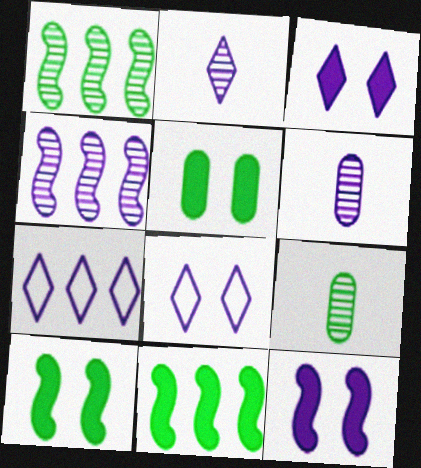[[2, 3, 7], 
[6, 7, 12]]